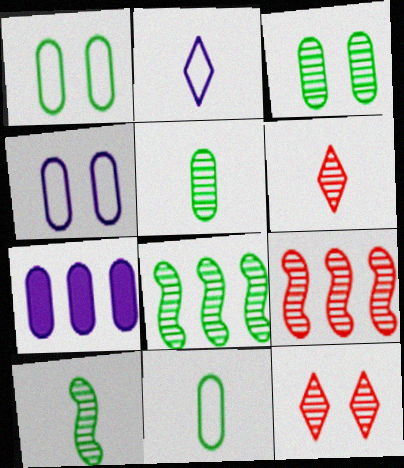[]